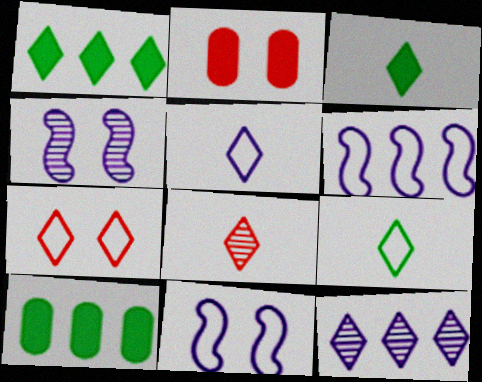[[3, 5, 8], 
[3, 7, 12], 
[8, 10, 11]]